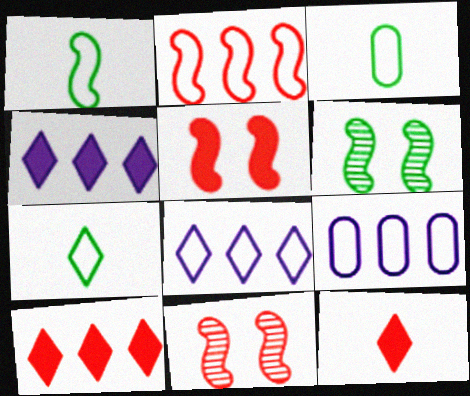[[1, 3, 7], 
[3, 4, 11], 
[6, 9, 12]]